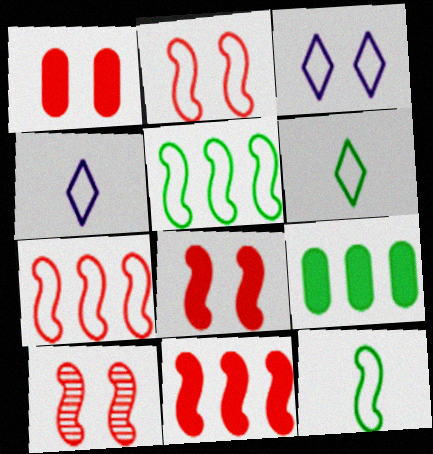[[2, 8, 10], 
[4, 9, 10]]